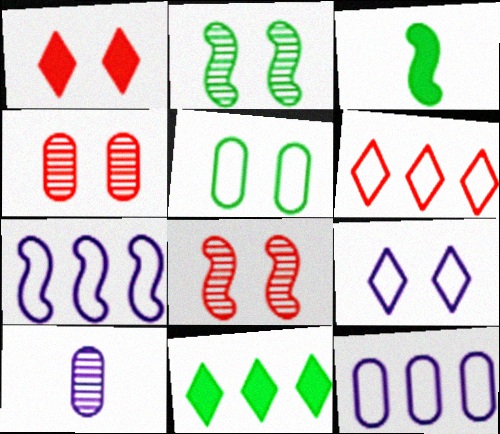[[3, 7, 8]]